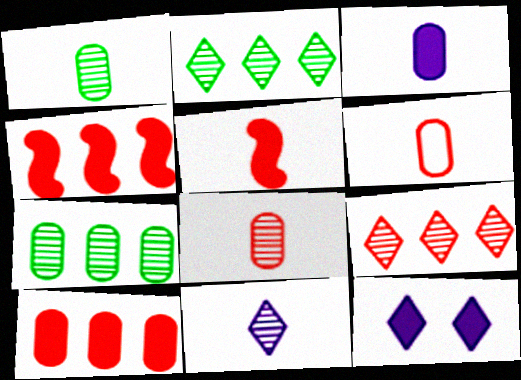[[1, 3, 6]]